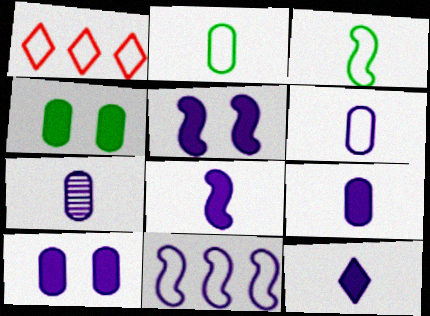[[6, 7, 9], 
[8, 9, 12]]